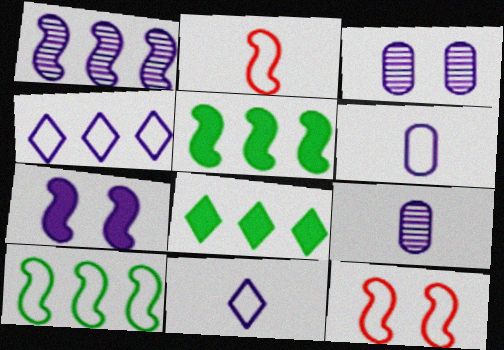[[2, 3, 8], 
[4, 7, 9], 
[8, 9, 12]]